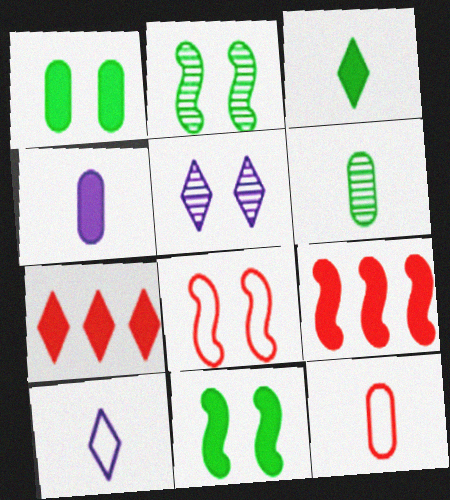[[1, 5, 8], 
[4, 6, 12], 
[4, 7, 11]]